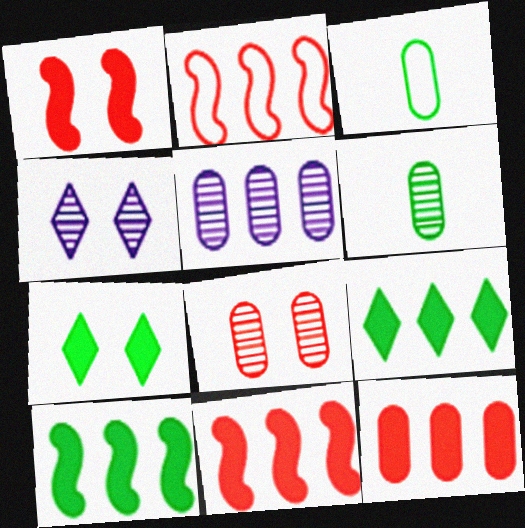[[2, 5, 9], 
[3, 4, 11], 
[5, 6, 8]]